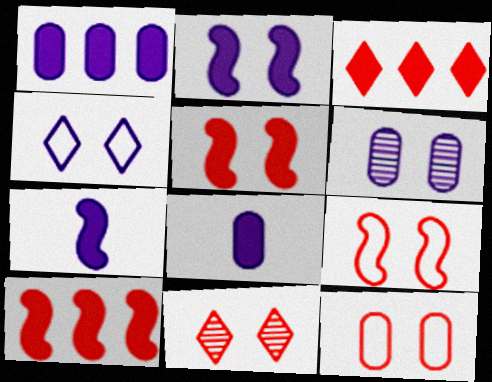[[2, 4, 6], 
[5, 11, 12]]